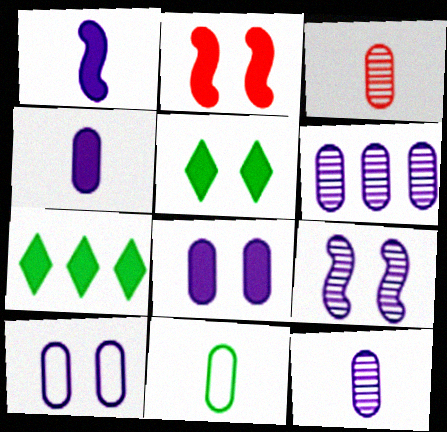[[2, 4, 7], 
[2, 5, 8], 
[3, 4, 11], 
[4, 6, 10]]